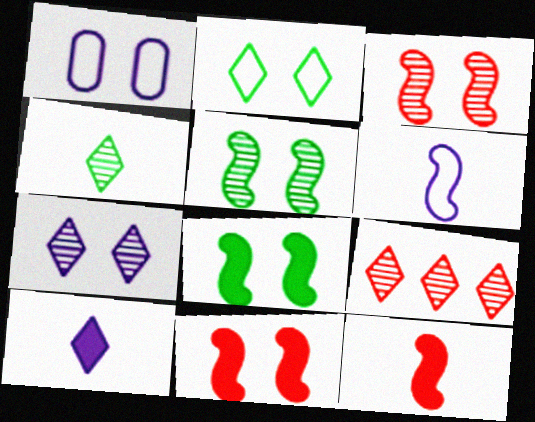[[2, 9, 10], 
[4, 7, 9]]